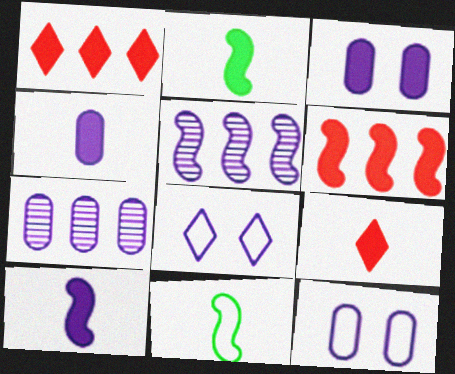[[1, 2, 3], 
[2, 4, 9], 
[4, 5, 8], 
[4, 7, 12], 
[7, 8, 10]]